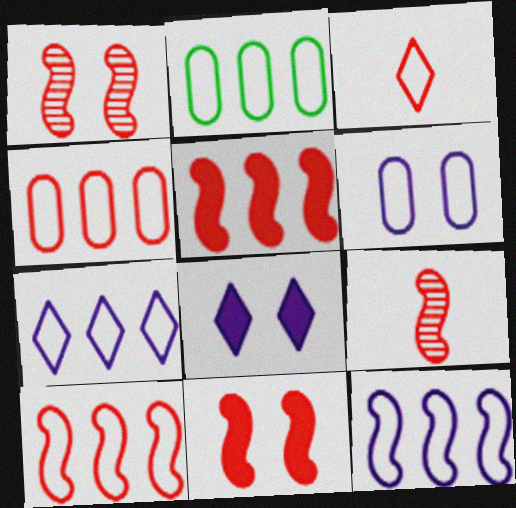[[2, 7, 10], 
[2, 8, 9], 
[9, 10, 11]]